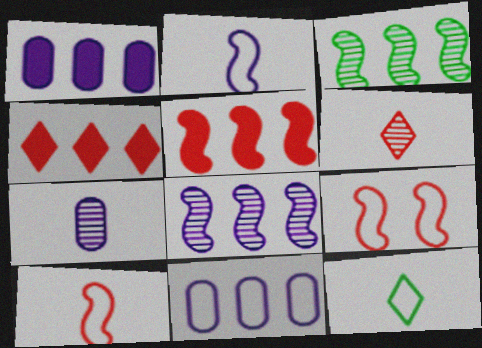[[3, 4, 11], 
[9, 11, 12]]